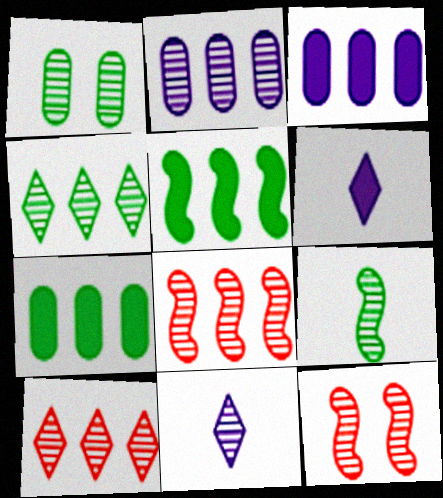[[1, 4, 9], 
[1, 8, 11], 
[2, 4, 8]]